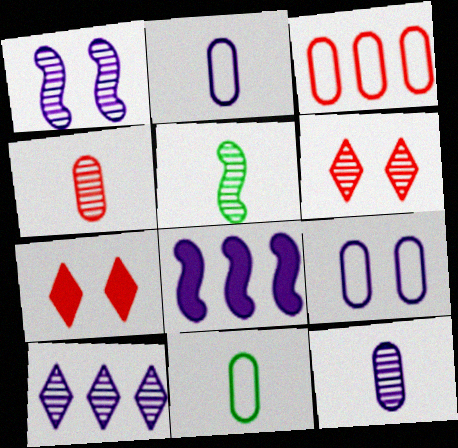[[1, 10, 12], 
[3, 9, 11], 
[6, 8, 11]]